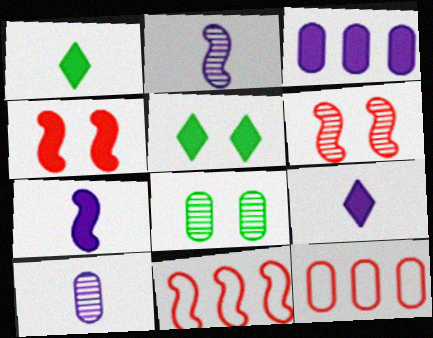[[1, 3, 4], 
[2, 5, 12], 
[5, 10, 11], 
[8, 9, 11]]